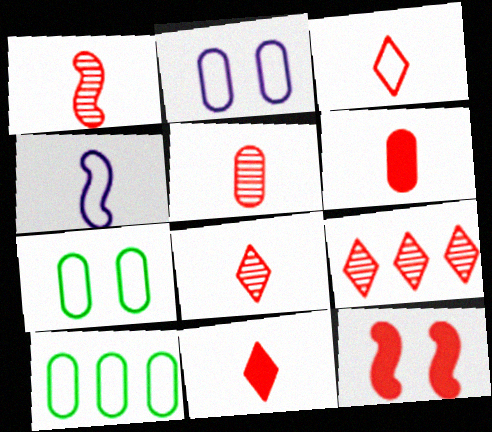[[1, 3, 6], 
[1, 5, 8], 
[3, 8, 11]]